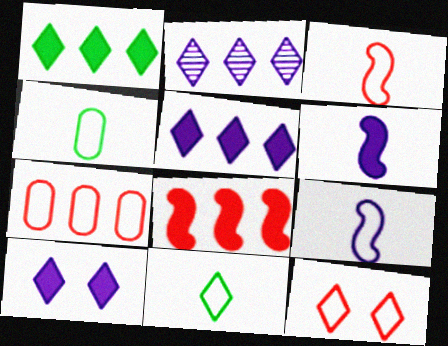[[3, 7, 12]]